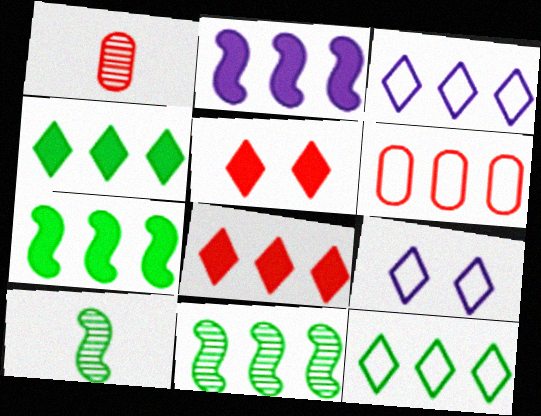[[1, 7, 9]]